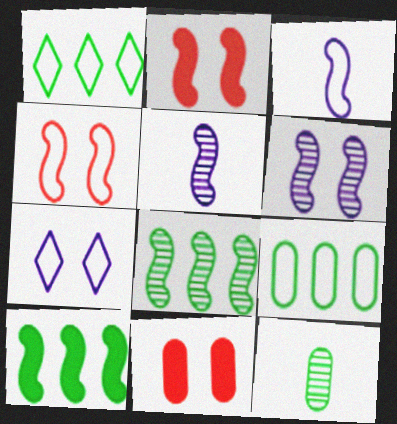[[1, 5, 11], 
[2, 3, 8], 
[4, 5, 10]]